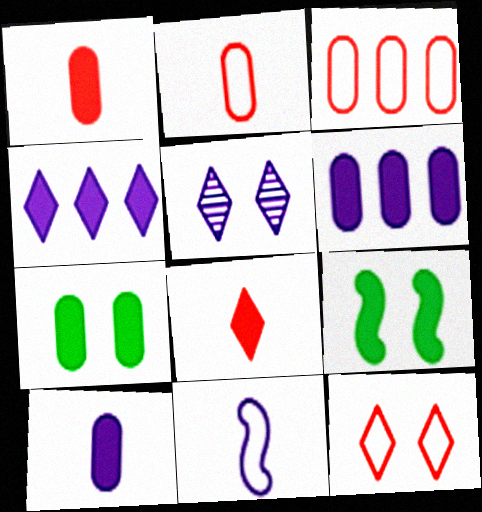[[1, 4, 9], 
[1, 6, 7], 
[5, 6, 11], 
[6, 8, 9]]